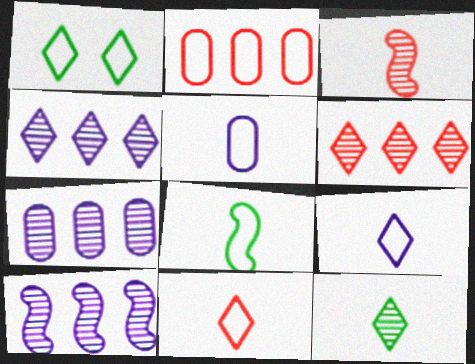[[4, 7, 10], 
[5, 8, 11]]